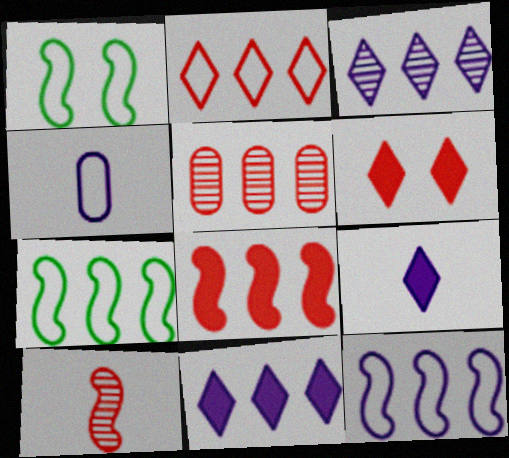[[1, 2, 4], 
[1, 5, 9], 
[2, 5, 8], 
[5, 7, 11]]